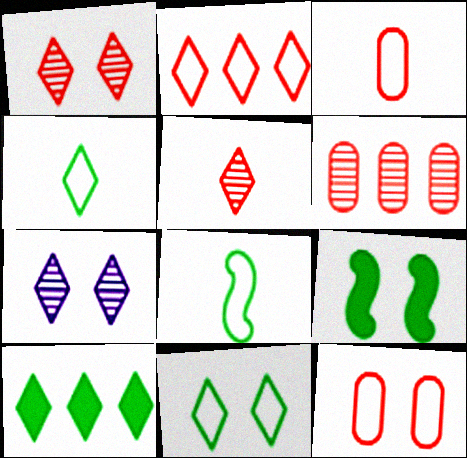[[7, 9, 12]]